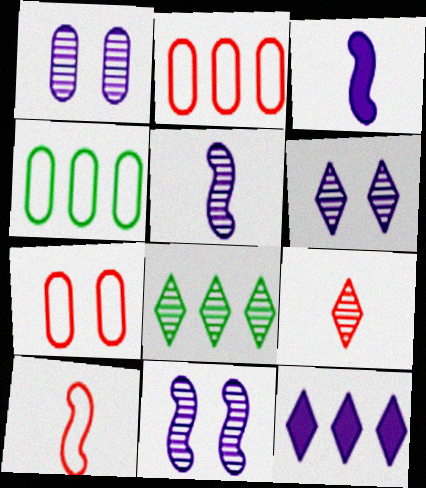[[1, 6, 11], 
[3, 7, 8], 
[6, 8, 9]]